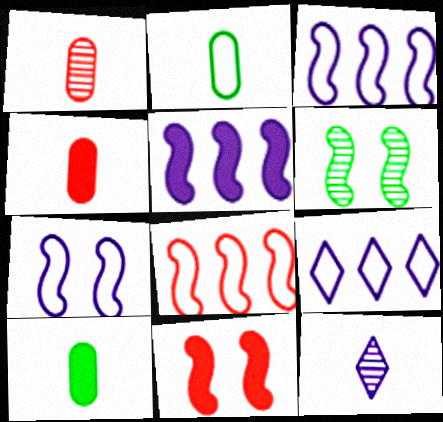[[4, 6, 9], 
[6, 7, 11]]